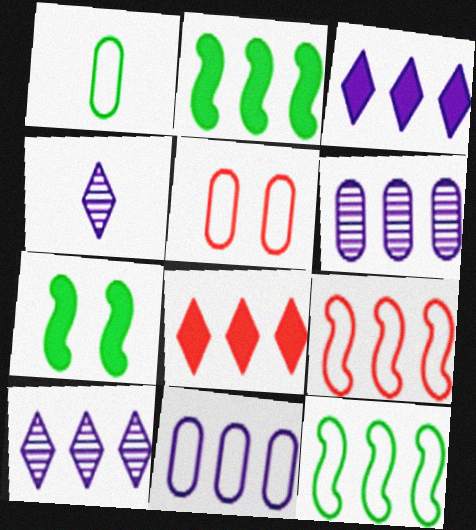[[1, 5, 11], 
[2, 4, 5], 
[6, 8, 12]]